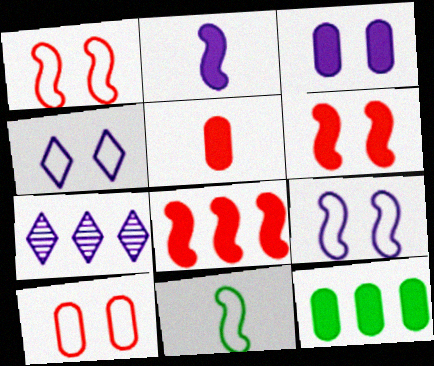[[3, 5, 12]]